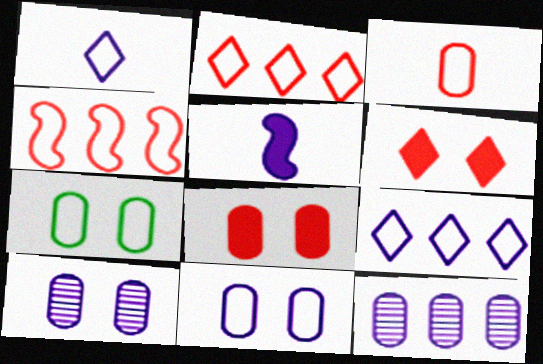[[1, 4, 7], 
[5, 9, 10], 
[7, 8, 10]]